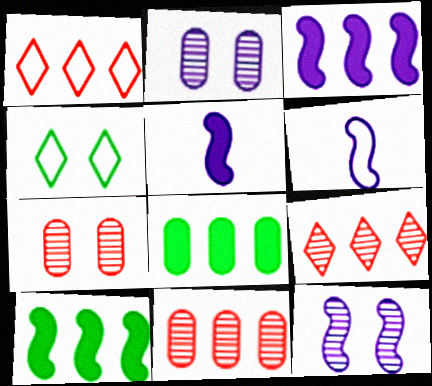[[3, 6, 12], 
[4, 5, 11]]